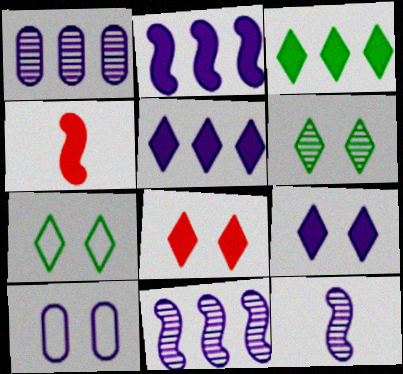[[1, 4, 7], 
[5, 10, 12]]